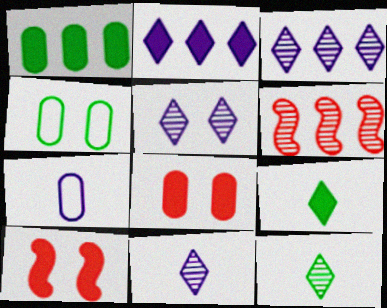[[3, 5, 11], 
[4, 5, 10]]